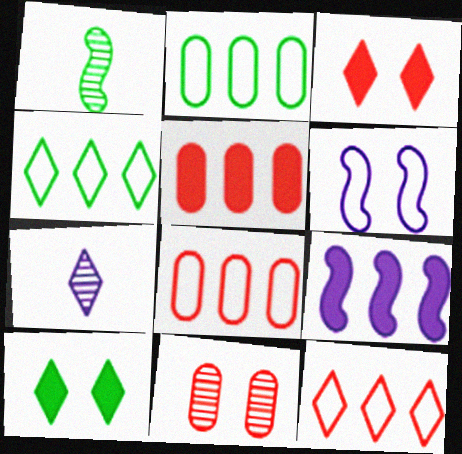[[1, 2, 10], 
[3, 4, 7], 
[6, 10, 11], 
[7, 10, 12]]